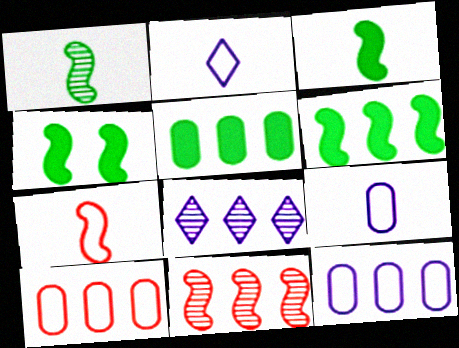[[3, 4, 6], 
[6, 8, 10]]